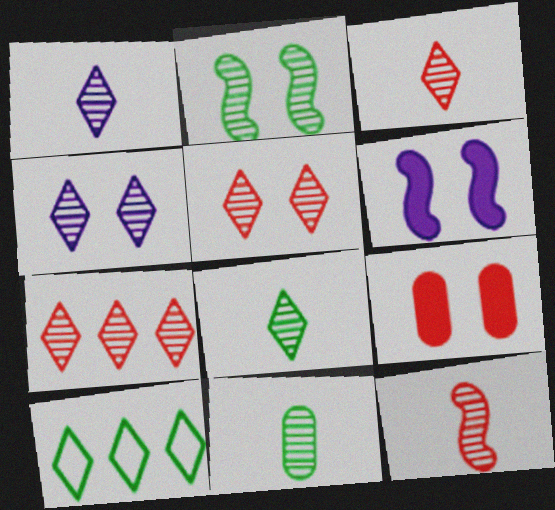[[1, 3, 8], 
[1, 11, 12], 
[3, 5, 7], 
[4, 7, 8]]